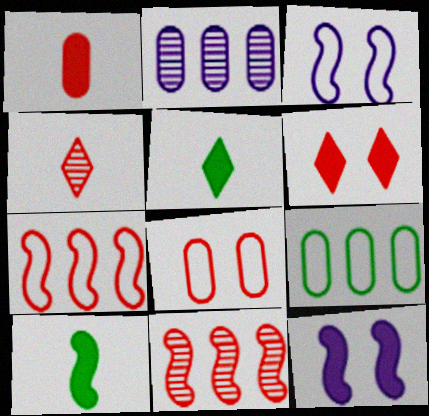[[3, 10, 11], 
[4, 9, 12]]